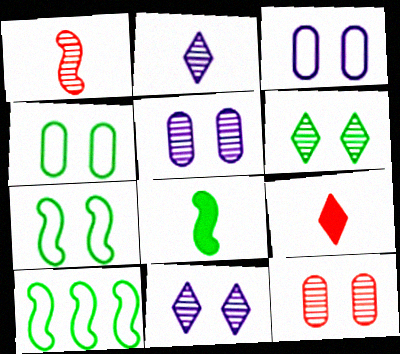[[5, 9, 10]]